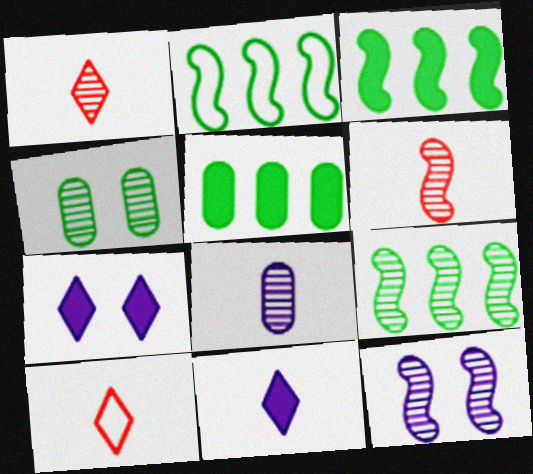[[2, 3, 9], 
[5, 10, 12], 
[6, 9, 12]]